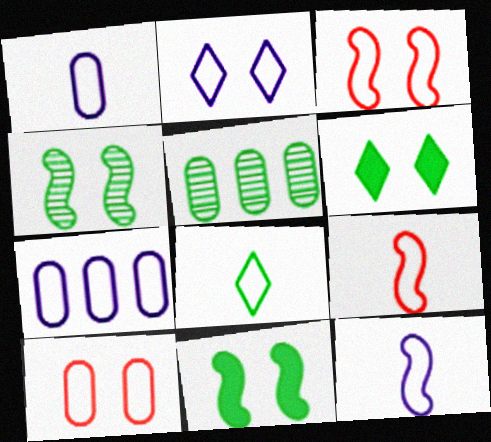[[1, 8, 9], 
[2, 7, 12], 
[3, 7, 8], 
[5, 8, 11]]